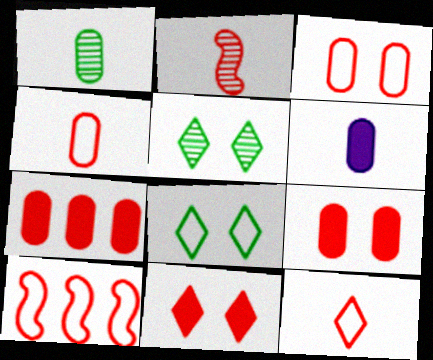[[1, 4, 6], 
[3, 10, 12], 
[5, 6, 10]]